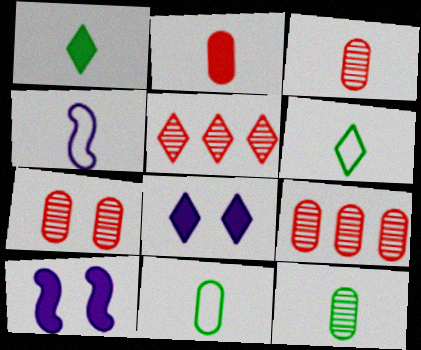[[1, 3, 4], 
[3, 7, 9], 
[5, 6, 8], 
[5, 10, 11], 
[6, 9, 10]]